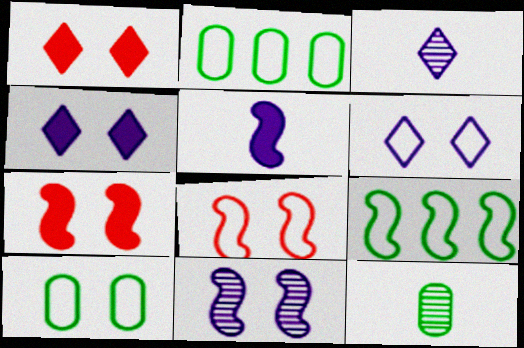[[1, 10, 11], 
[2, 3, 7], 
[6, 8, 10]]